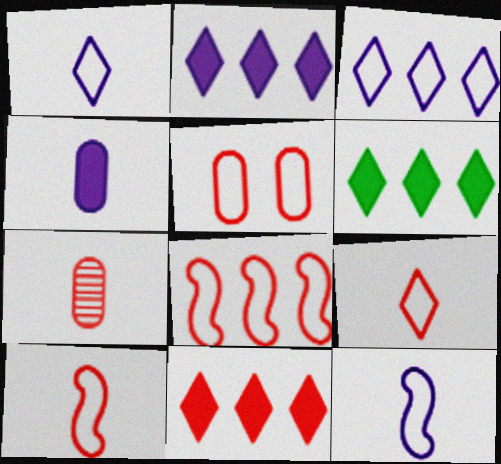[[2, 6, 11], 
[5, 8, 9]]